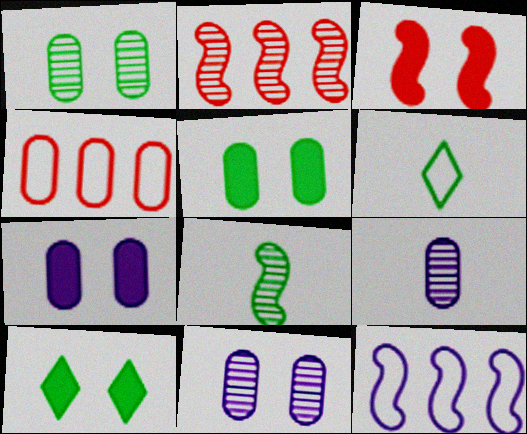[[2, 6, 7], 
[3, 7, 10], 
[3, 8, 12], 
[4, 5, 9]]